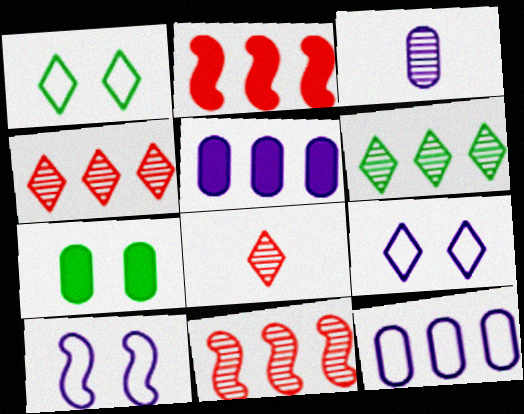[[1, 2, 3], 
[2, 6, 12]]